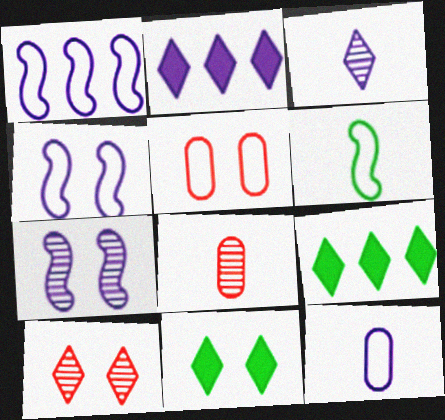[[1, 8, 11], 
[2, 7, 12], 
[4, 8, 9], 
[5, 7, 11]]